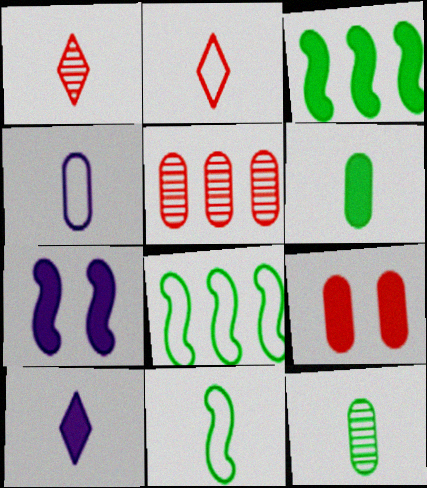[[2, 4, 11], 
[3, 9, 10]]